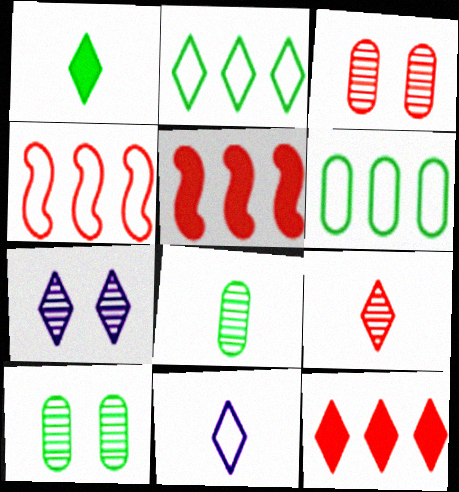[[1, 9, 11], 
[5, 10, 11]]